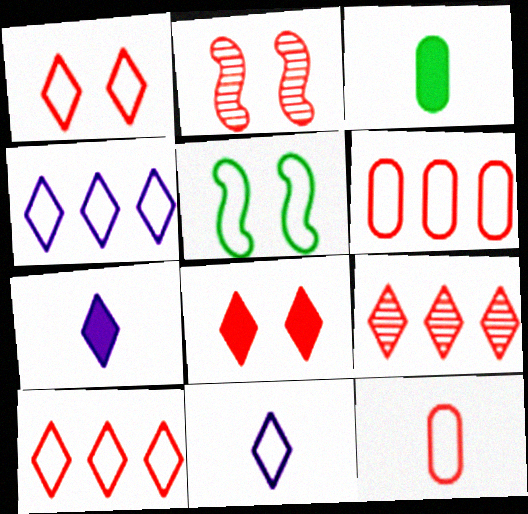[[2, 3, 4], 
[4, 5, 12], 
[5, 6, 11]]